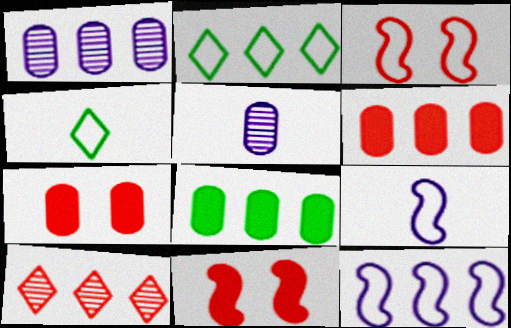[[1, 4, 11], 
[2, 5, 11], 
[8, 10, 12]]